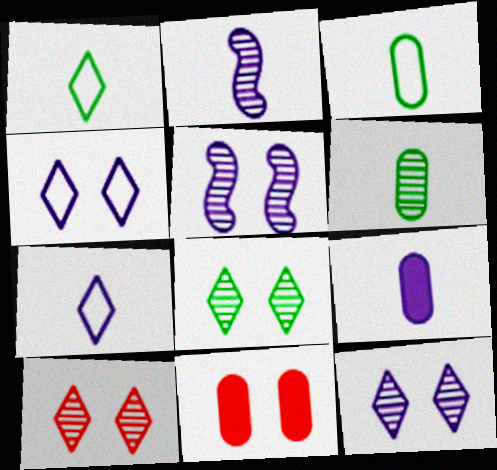[[2, 7, 9], 
[8, 10, 12]]